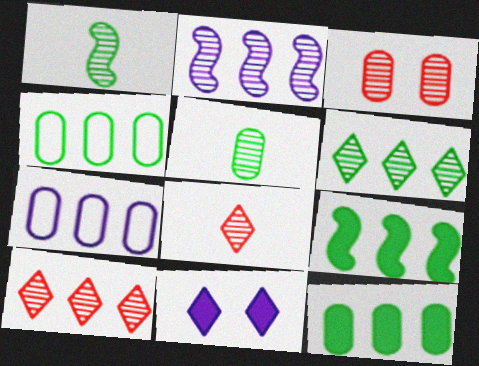[[4, 6, 9], 
[7, 9, 10]]